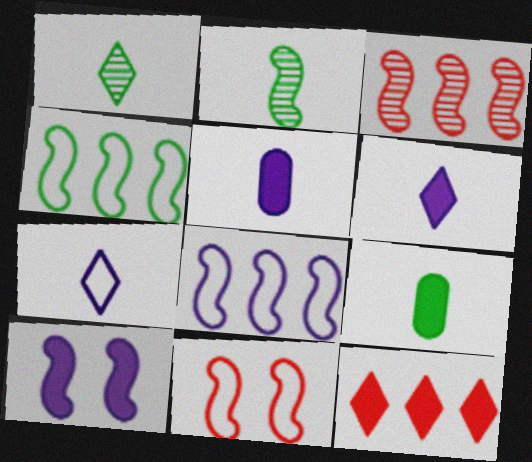[[9, 10, 12]]